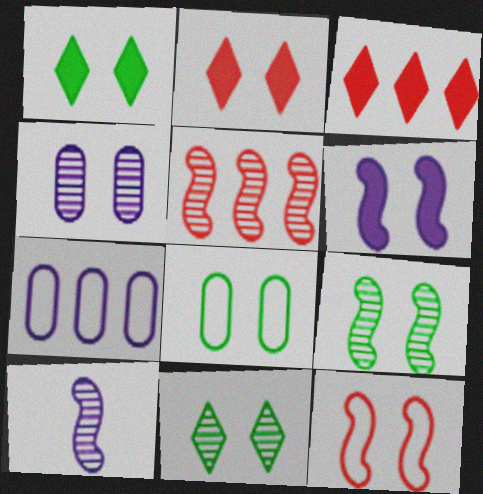[[1, 4, 12], 
[1, 8, 9], 
[3, 8, 10], 
[5, 9, 10], 
[6, 9, 12]]